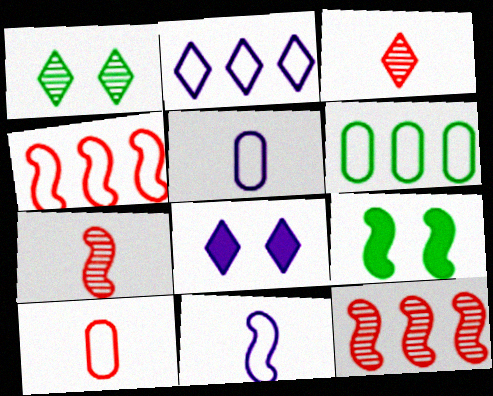[[2, 4, 6], 
[6, 7, 8], 
[9, 11, 12]]